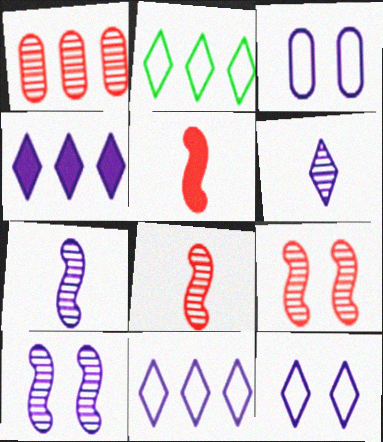[[3, 4, 7], 
[4, 6, 12]]